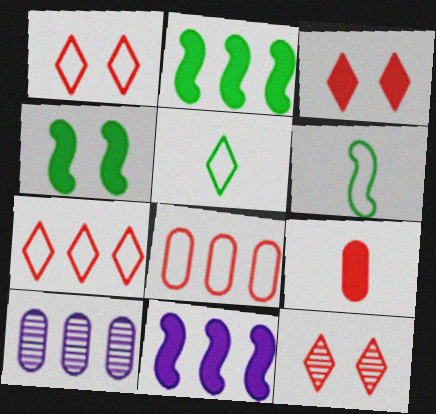[[1, 3, 12], 
[2, 7, 10], 
[3, 6, 10]]